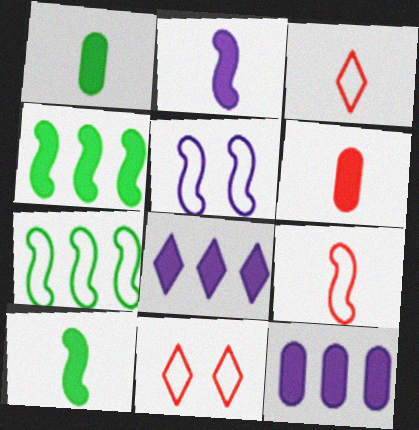[[5, 7, 9]]